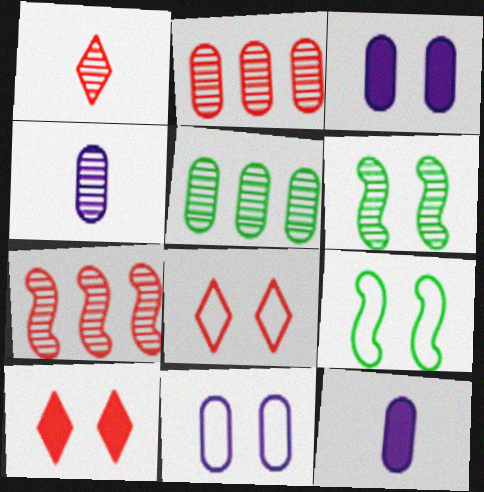[[3, 6, 8], 
[6, 10, 11], 
[8, 9, 11]]